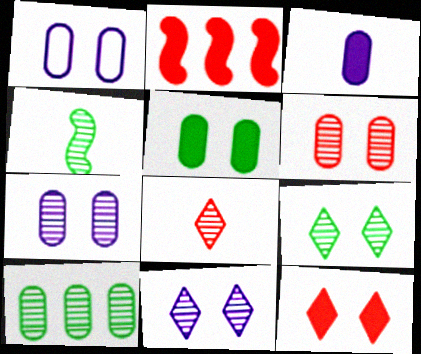[[1, 5, 6], 
[4, 9, 10]]